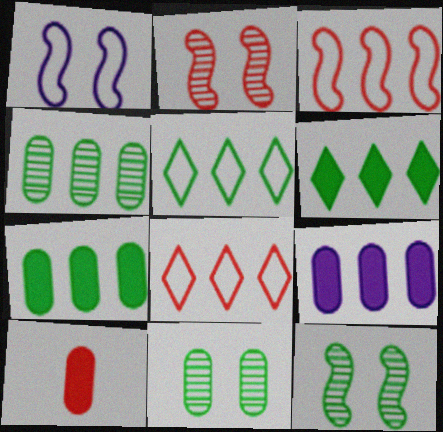[[2, 8, 10]]